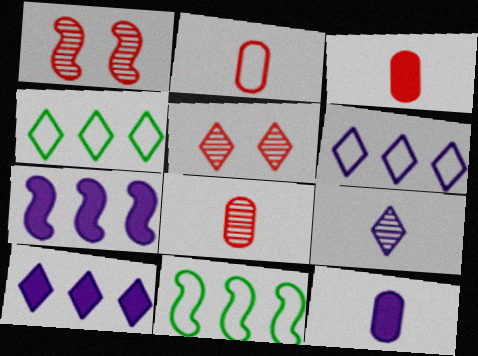[[1, 4, 12], 
[2, 3, 8], 
[5, 11, 12]]